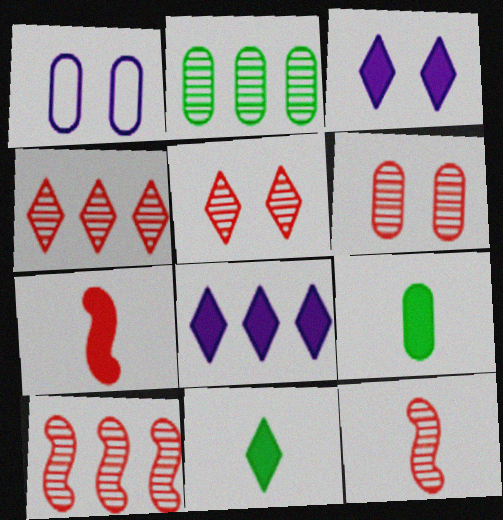[[1, 10, 11], 
[4, 6, 12]]